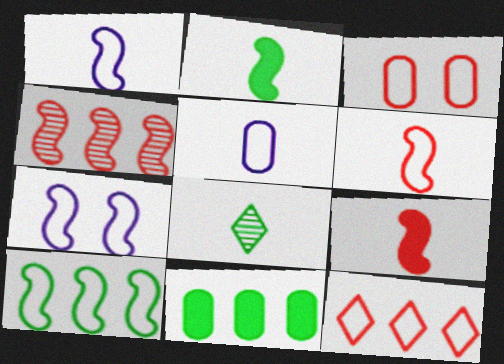[[2, 4, 7], 
[3, 6, 12], 
[5, 8, 9], 
[6, 7, 10]]